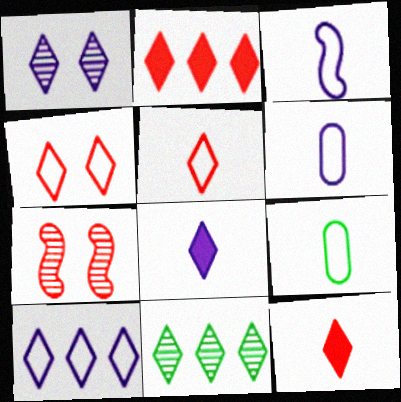[[1, 8, 10], 
[2, 10, 11], 
[3, 5, 9], 
[4, 8, 11]]